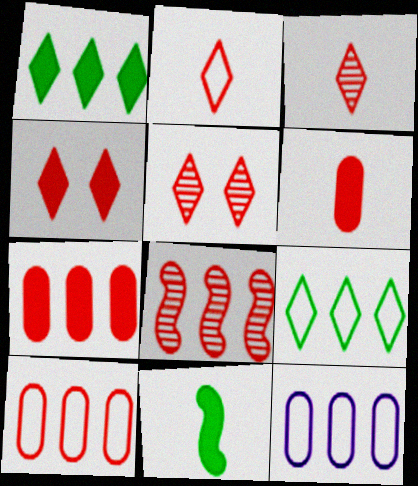[[1, 8, 12], 
[5, 11, 12]]